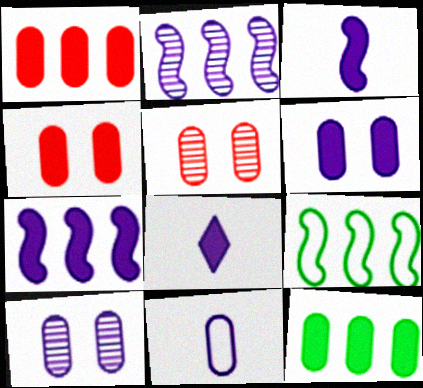[[5, 8, 9], 
[5, 11, 12], 
[6, 7, 8]]